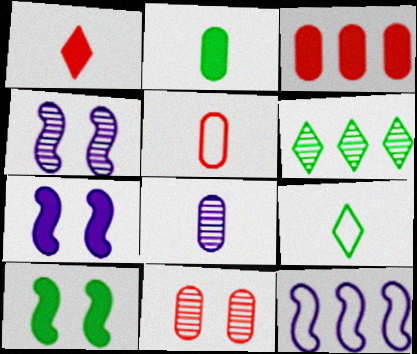[[2, 5, 8], 
[3, 4, 9], 
[3, 5, 11], 
[3, 6, 12], 
[5, 6, 7]]